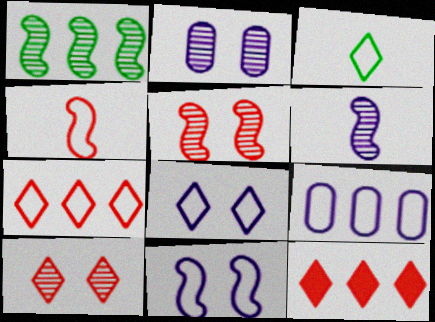[[1, 5, 6], 
[1, 9, 12], 
[3, 7, 8]]